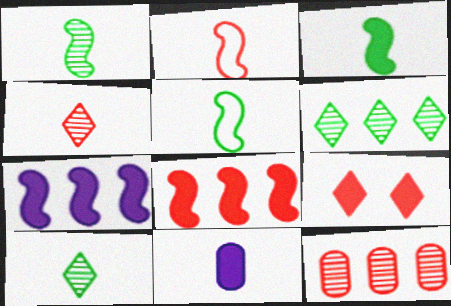[[1, 3, 5], 
[2, 9, 12], 
[2, 10, 11], 
[4, 5, 11]]